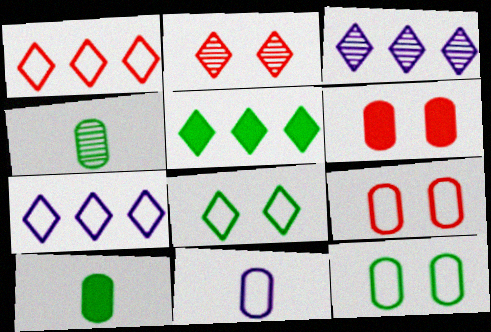[[1, 3, 5]]